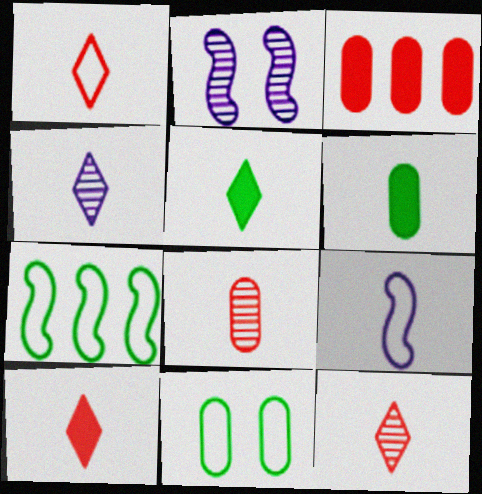[[1, 4, 5], 
[1, 10, 12], 
[5, 8, 9], 
[6, 9, 12]]